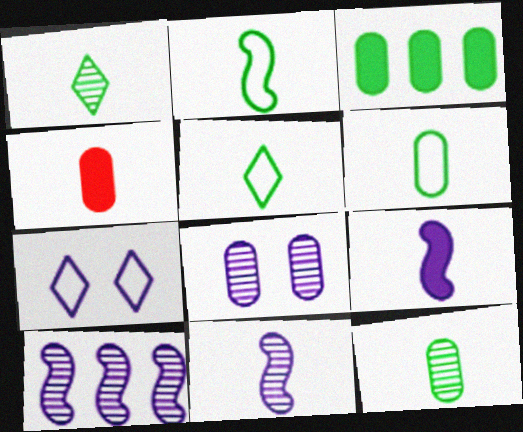[[2, 5, 6], 
[4, 5, 11]]